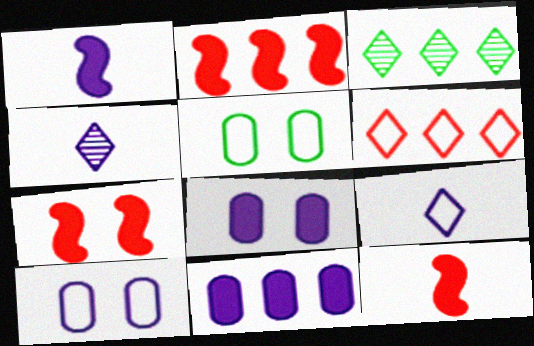[[2, 4, 5], 
[2, 7, 12], 
[3, 10, 12]]